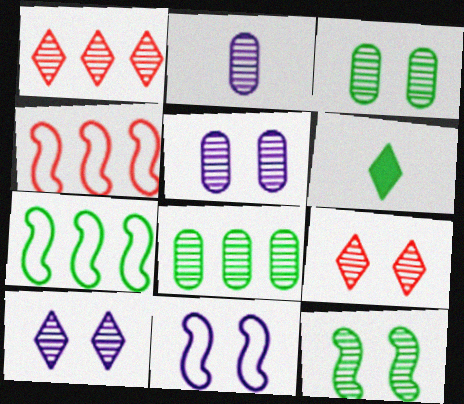[[1, 2, 12], 
[3, 6, 7], 
[4, 5, 6], 
[5, 9, 12]]